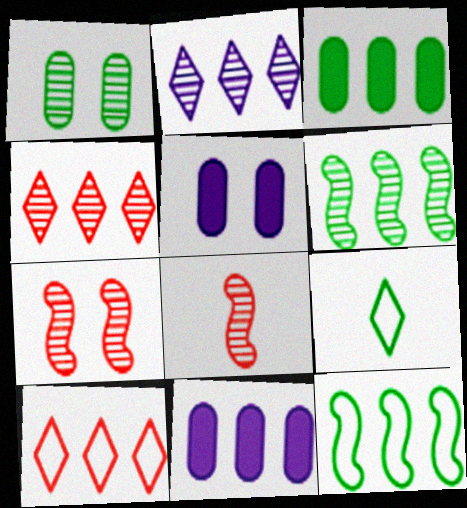[[1, 2, 8], 
[4, 11, 12], 
[6, 10, 11], 
[7, 9, 11]]